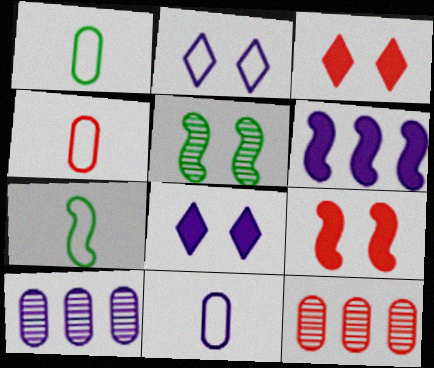[[1, 4, 11], 
[3, 7, 10], 
[7, 8, 12]]